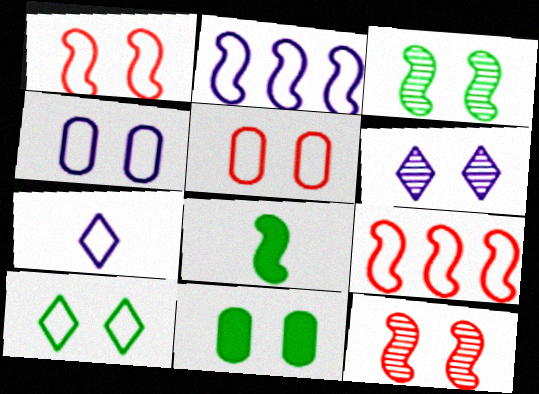[[1, 4, 10], 
[1, 6, 11], 
[2, 4, 7], 
[2, 8, 12], 
[3, 10, 11]]